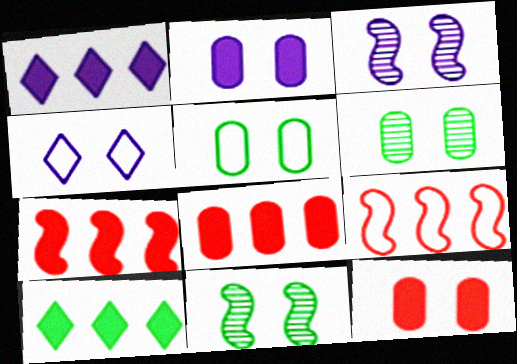[[2, 3, 4], 
[4, 11, 12]]